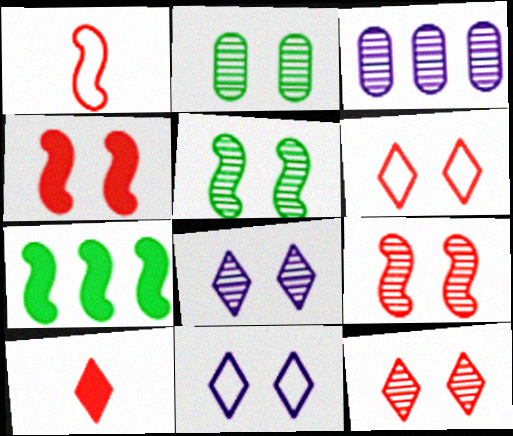[[2, 4, 11], 
[2, 8, 9]]